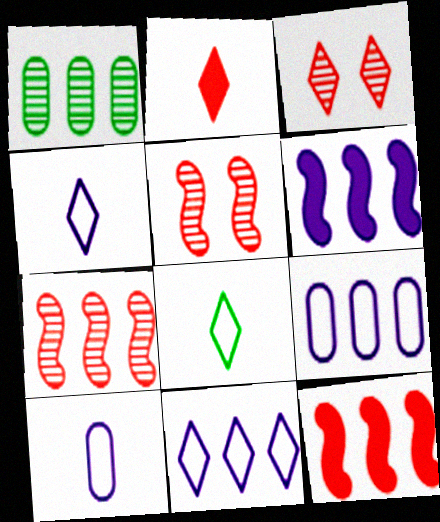[[1, 11, 12]]